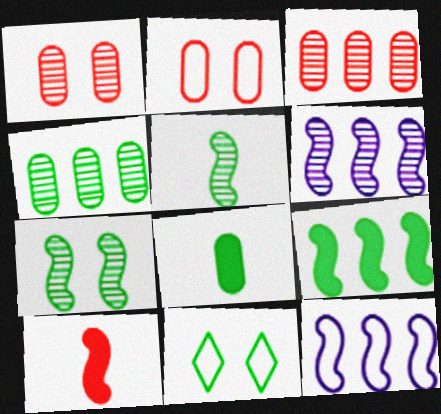[[7, 10, 12]]